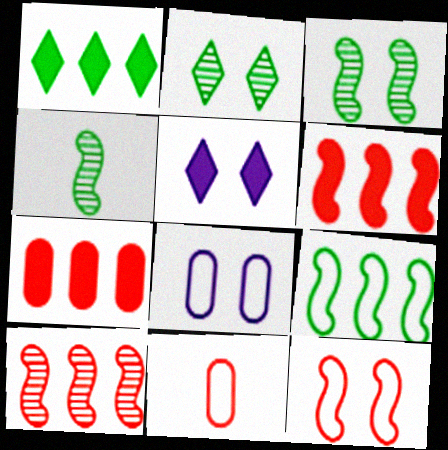[]